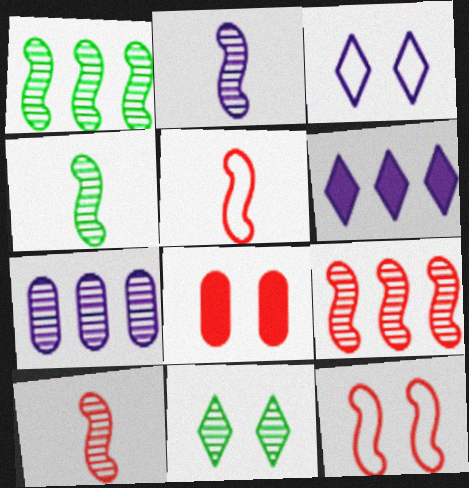[[2, 4, 10], 
[7, 10, 11]]